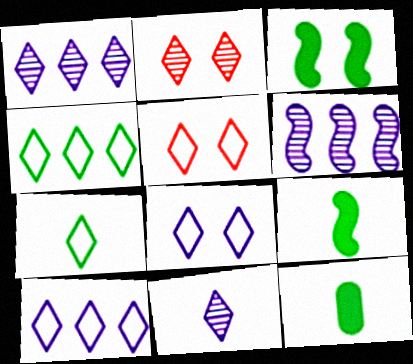[[5, 6, 12], 
[5, 7, 10]]